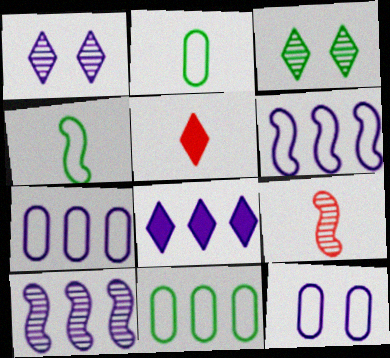[[7, 8, 10]]